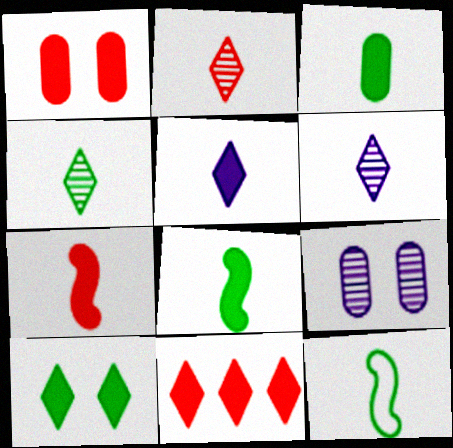[[1, 7, 11], 
[2, 4, 6], 
[3, 4, 12], 
[3, 5, 7], 
[5, 10, 11], 
[9, 11, 12]]